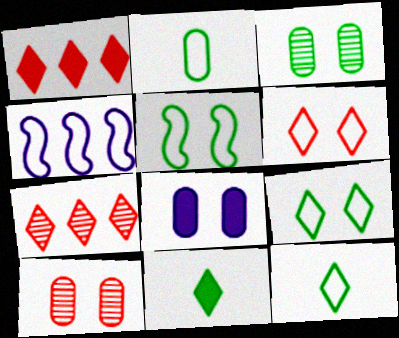[[2, 4, 6], 
[4, 10, 11]]